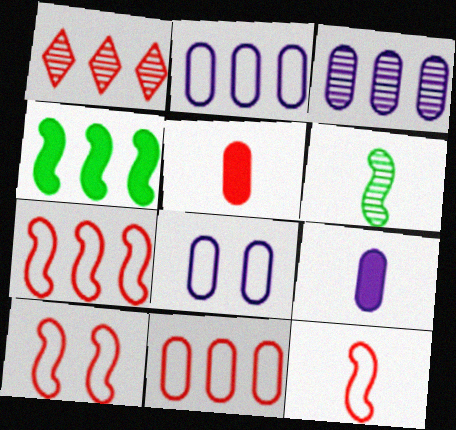[[1, 2, 4], 
[1, 5, 10], 
[3, 8, 9], 
[7, 10, 12]]